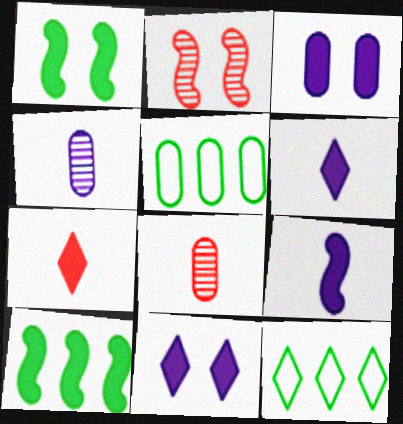[[2, 5, 6], 
[3, 5, 8], 
[3, 7, 10]]